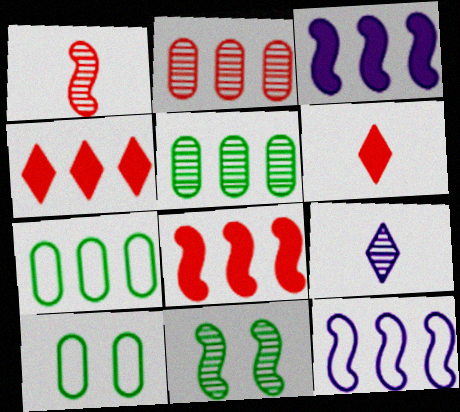[[2, 9, 11], 
[4, 5, 12], 
[8, 9, 10]]